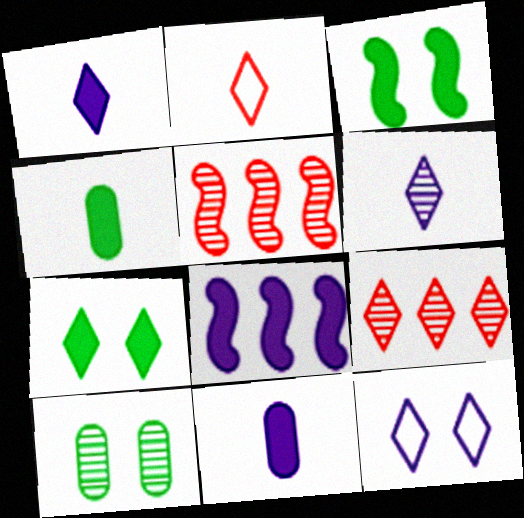[[2, 8, 10], 
[4, 5, 12], 
[5, 6, 10]]